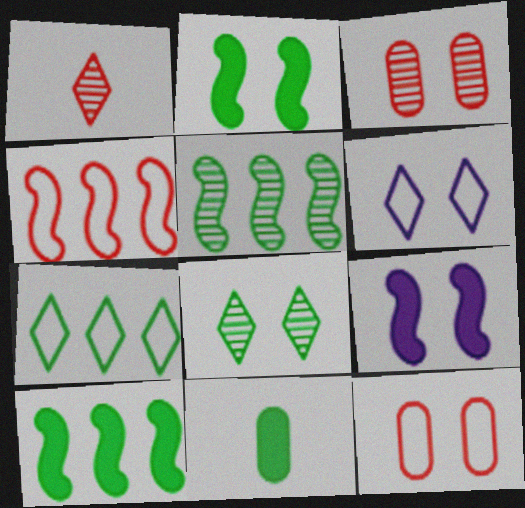[[2, 3, 6], 
[8, 9, 12]]